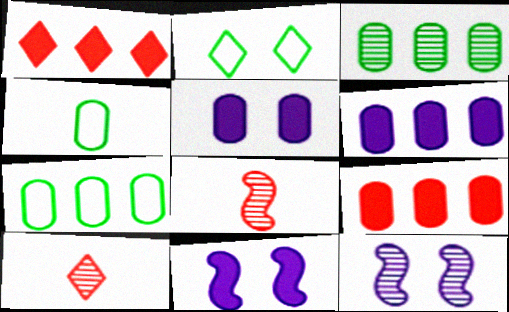[[1, 4, 12], 
[2, 6, 8], 
[3, 10, 12], 
[7, 10, 11]]